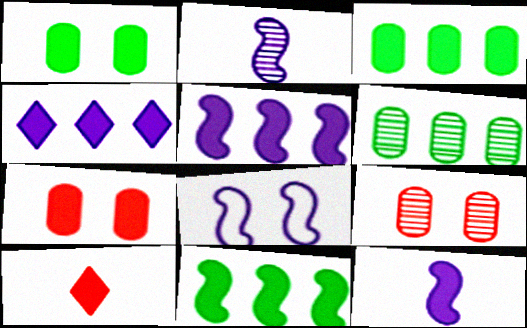[[1, 5, 10], 
[2, 5, 8], 
[6, 8, 10]]